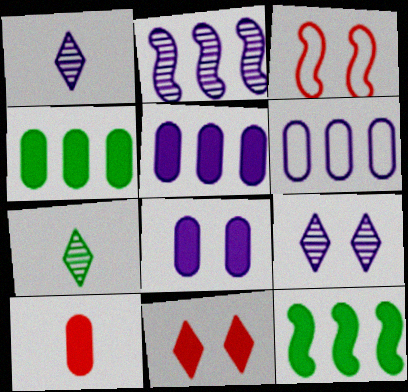[[1, 3, 4], 
[3, 5, 7], 
[4, 8, 10]]